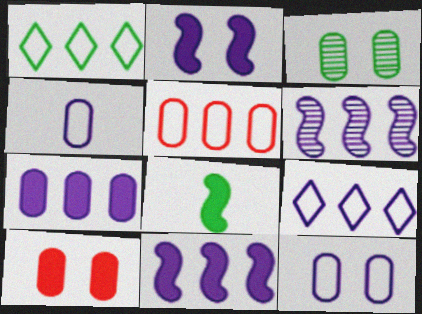[[1, 3, 8], 
[3, 10, 12], 
[6, 7, 9]]